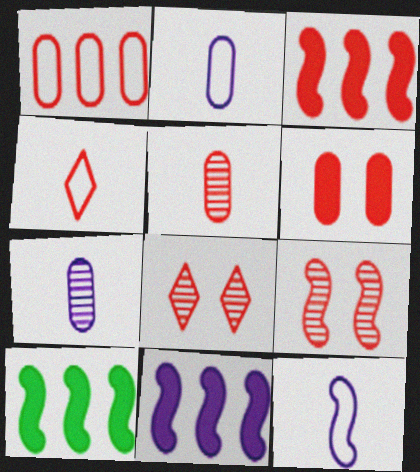[[1, 5, 6], 
[2, 8, 10], 
[3, 10, 11], 
[9, 10, 12]]